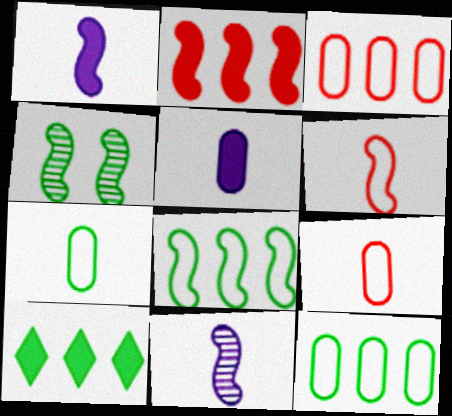[[4, 7, 10]]